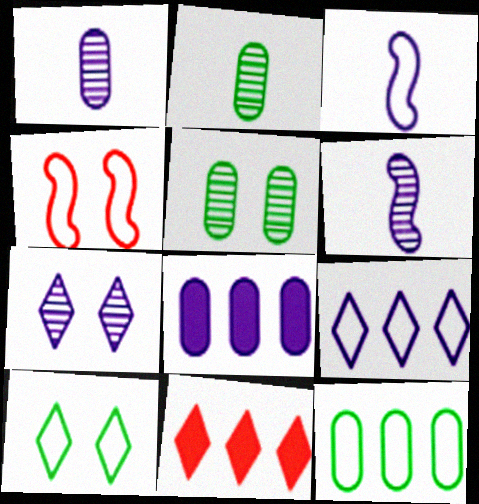[[3, 5, 11], 
[3, 7, 8]]